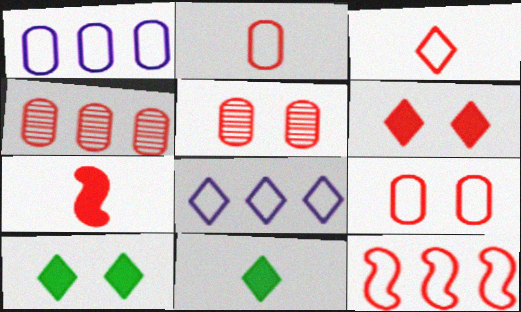[[3, 9, 12]]